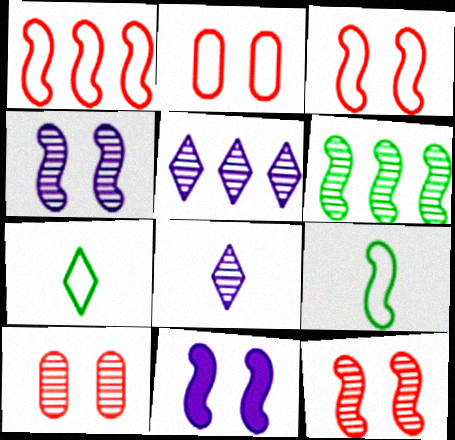[[6, 8, 10]]